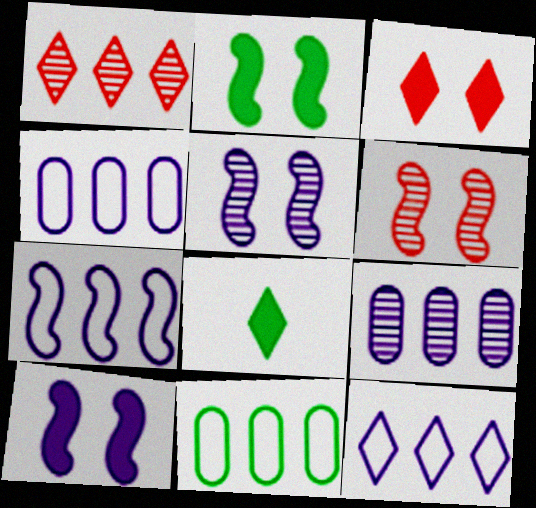[[4, 6, 8], 
[4, 7, 12]]